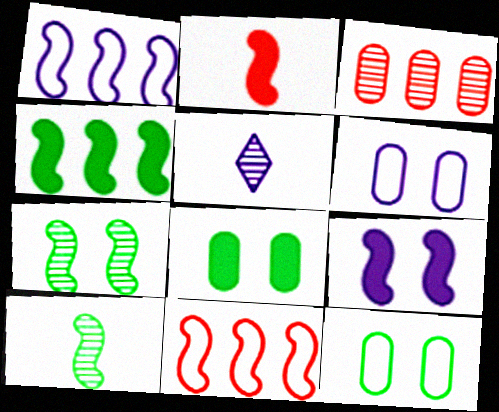[[1, 2, 7], 
[2, 4, 9], 
[3, 5, 7], 
[5, 8, 11], 
[9, 10, 11]]